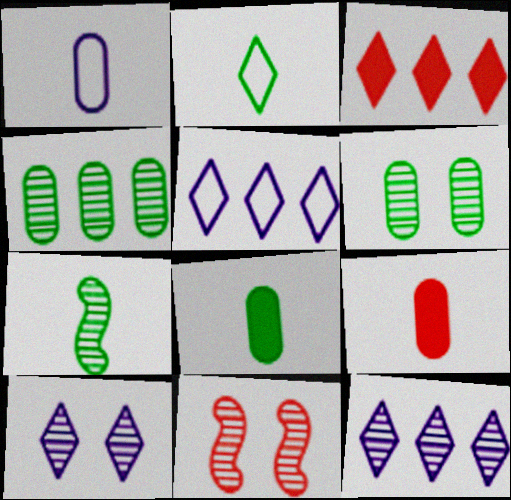[[2, 3, 10], 
[2, 7, 8], 
[5, 8, 11], 
[6, 10, 11]]